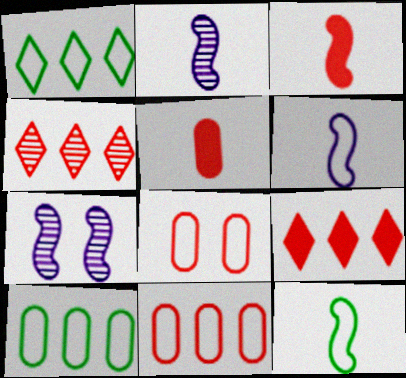[[1, 5, 7], 
[1, 6, 8], 
[2, 3, 12], 
[3, 4, 8]]